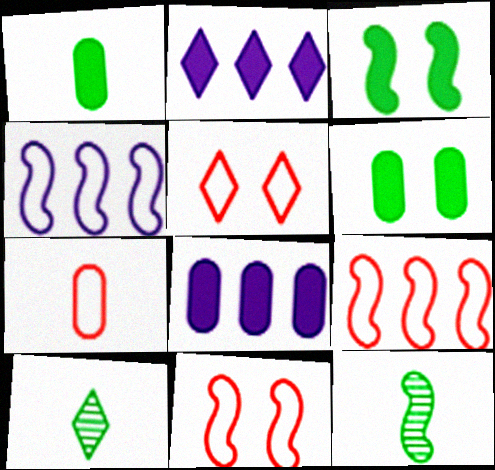[[2, 5, 10], 
[5, 7, 9], 
[5, 8, 12], 
[8, 10, 11]]